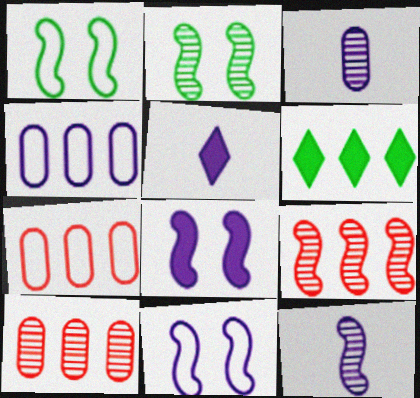[[1, 5, 10], 
[2, 5, 7], 
[2, 9, 12], 
[4, 6, 9]]